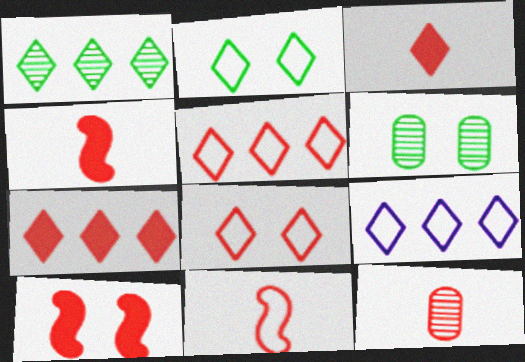[[1, 7, 9], 
[3, 11, 12], 
[4, 6, 9], 
[5, 10, 12]]